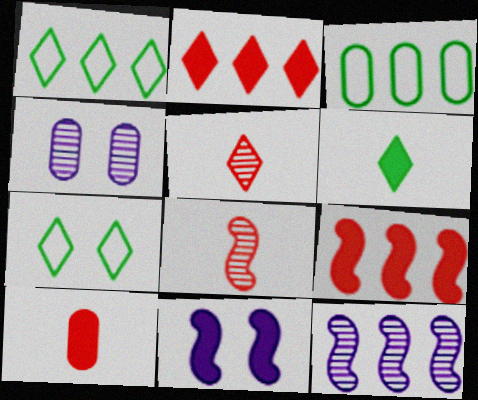[[2, 3, 12], 
[3, 4, 10], 
[3, 5, 11], 
[7, 10, 12]]